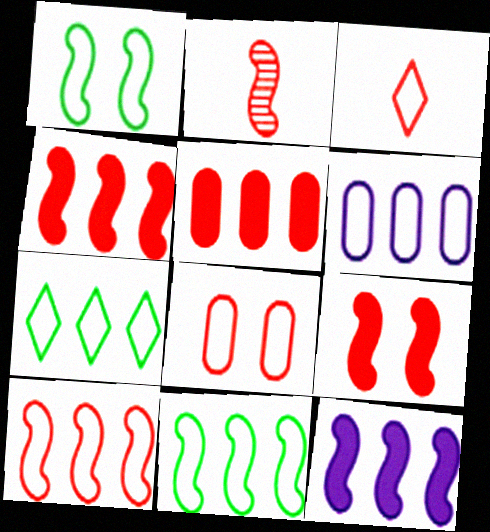[[1, 2, 12], 
[1, 3, 6], 
[2, 9, 10], 
[3, 8, 10], 
[6, 7, 10]]